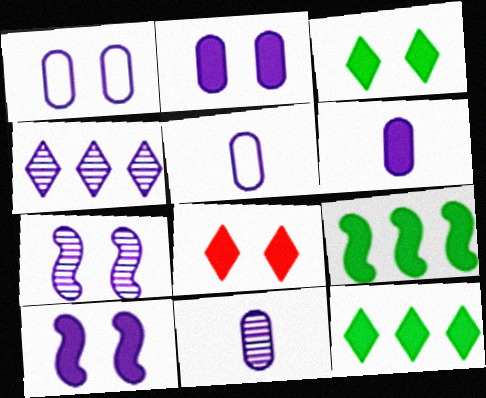[[4, 5, 10], 
[4, 7, 11], 
[5, 6, 11], 
[6, 8, 9]]